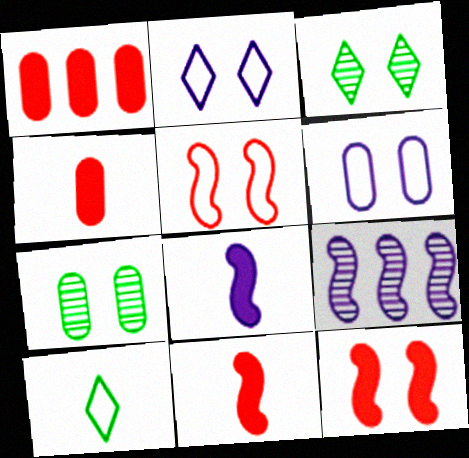[[2, 7, 12], 
[3, 6, 12]]